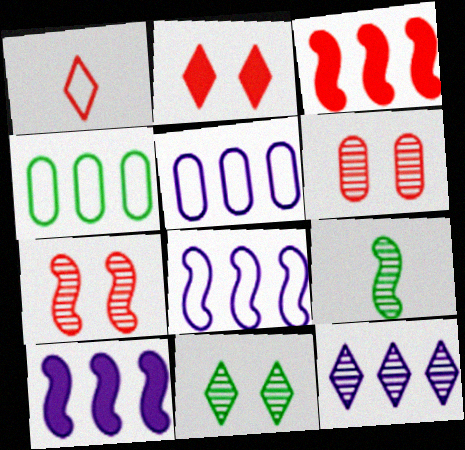[[1, 3, 6], 
[2, 5, 9], 
[3, 4, 12], 
[5, 10, 12], 
[6, 9, 12]]